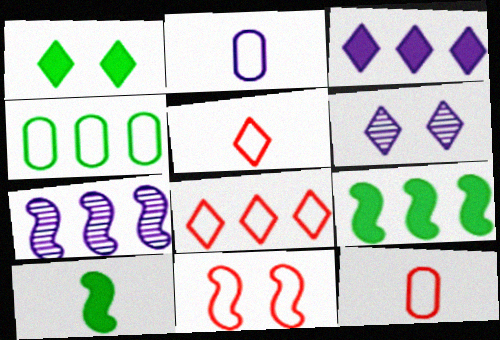[[1, 7, 12], 
[6, 9, 12], 
[7, 10, 11], 
[8, 11, 12]]